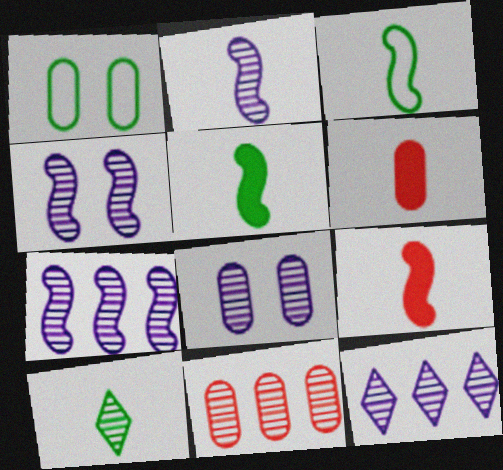[[1, 9, 12], 
[2, 3, 9], 
[2, 4, 7], 
[2, 8, 12], 
[4, 10, 11]]